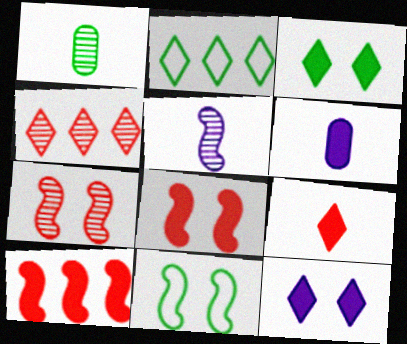[[2, 6, 7], 
[3, 6, 10], 
[4, 6, 11], 
[5, 10, 11]]